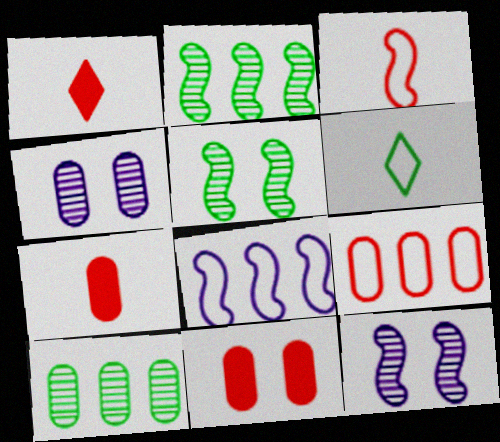[]